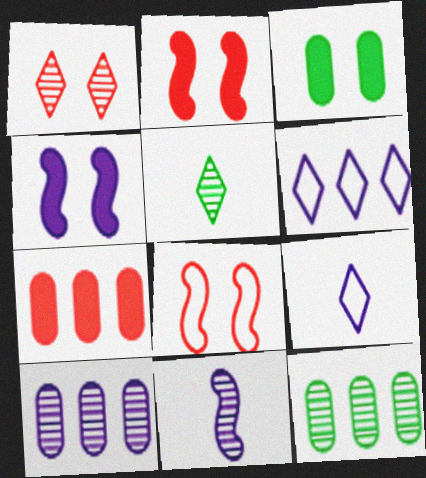[[1, 11, 12], 
[2, 9, 12], 
[4, 9, 10]]